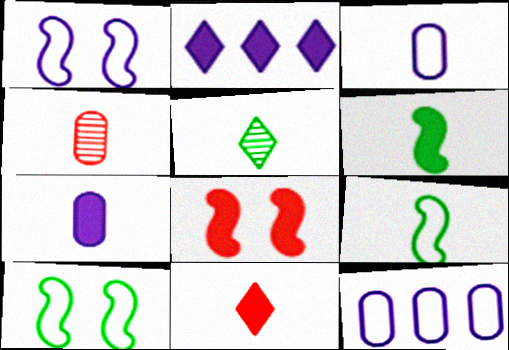[[2, 4, 10], 
[5, 8, 12], 
[6, 7, 11]]